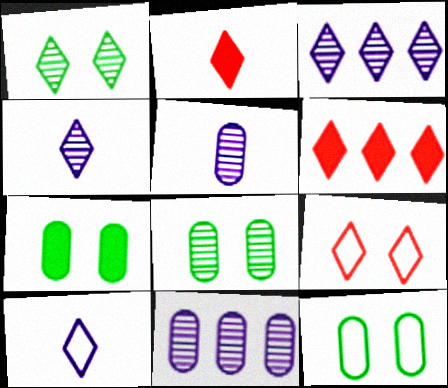[[1, 6, 10], 
[7, 8, 12]]